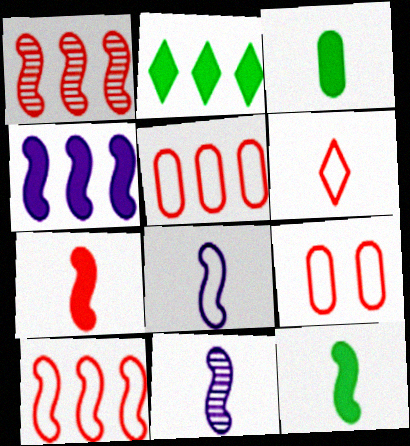[[2, 9, 11], 
[3, 6, 11], 
[6, 9, 10]]